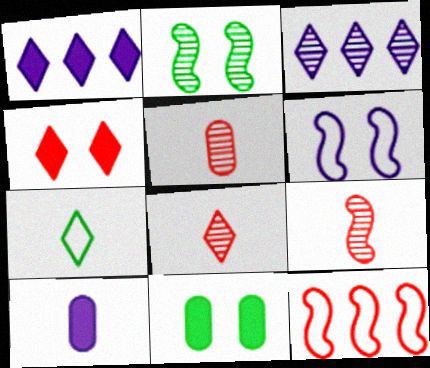[[2, 3, 5], 
[3, 4, 7], 
[3, 6, 10], 
[4, 5, 12], 
[5, 8, 9], 
[7, 9, 10]]